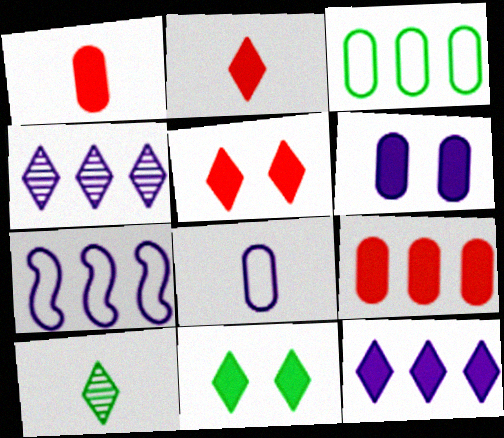[[2, 11, 12]]